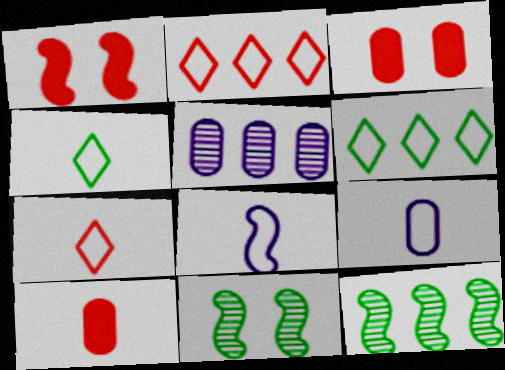[[1, 4, 5], 
[1, 8, 12]]